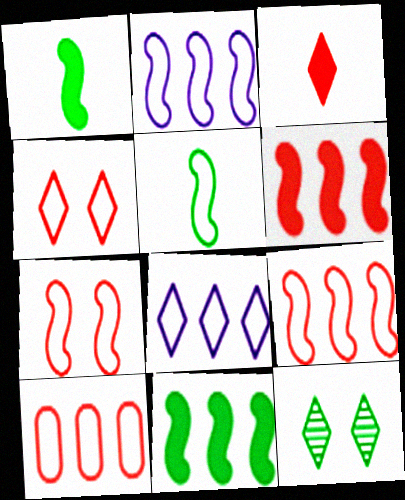[[2, 5, 7], 
[3, 8, 12]]